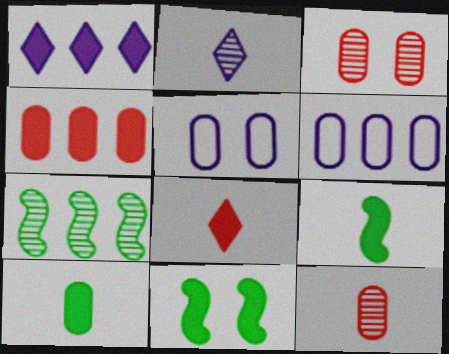[[2, 3, 7], 
[3, 6, 10], 
[5, 7, 8]]